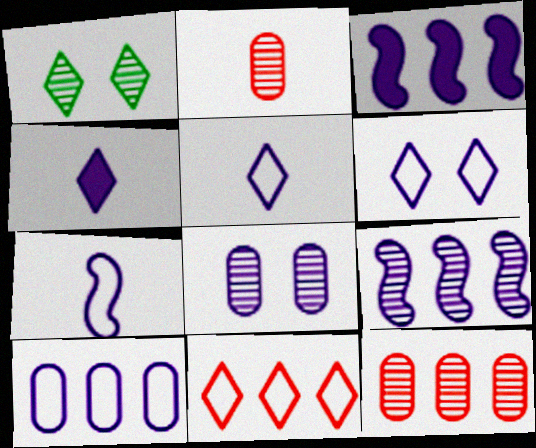[[1, 2, 9], 
[1, 4, 11], 
[3, 5, 8], 
[6, 7, 10]]